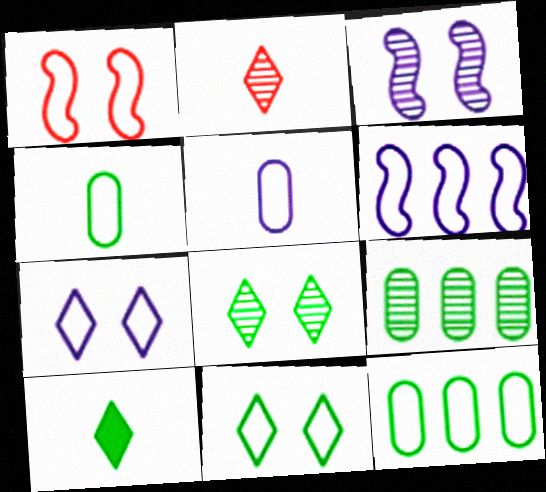[[2, 3, 9], 
[5, 6, 7]]